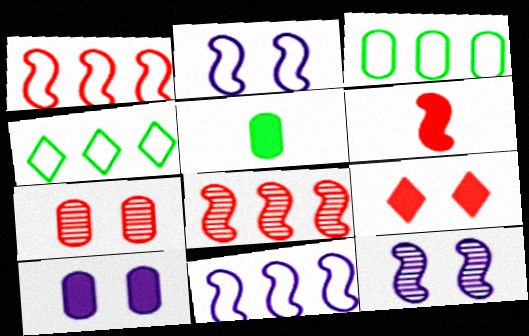[]